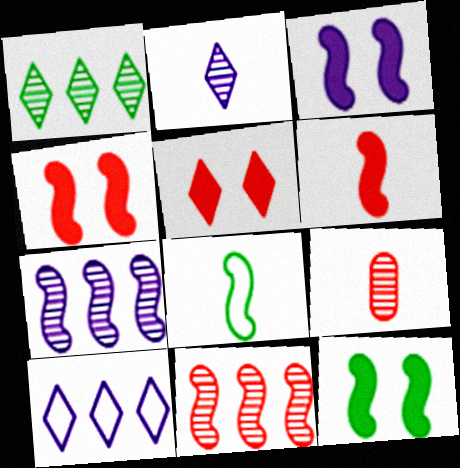[[3, 4, 12], 
[3, 8, 11], 
[4, 7, 8], 
[9, 10, 12]]